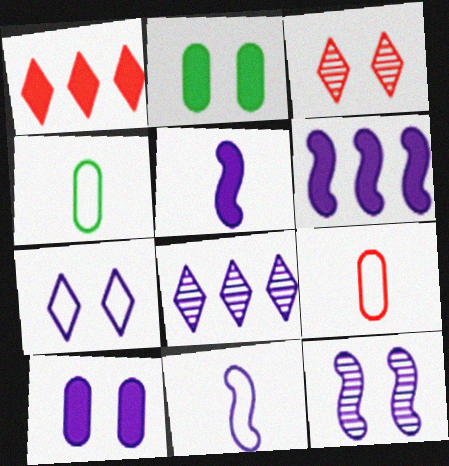[[1, 2, 5], 
[1, 4, 12], 
[3, 4, 6], 
[6, 11, 12], 
[7, 10, 12], 
[8, 10, 11]]